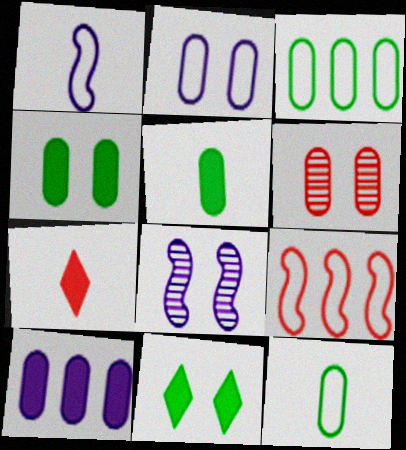[[2, 4, 6], 
[3, 7, 8], 
[6, 7, 9], 
[6, 10, 12]]